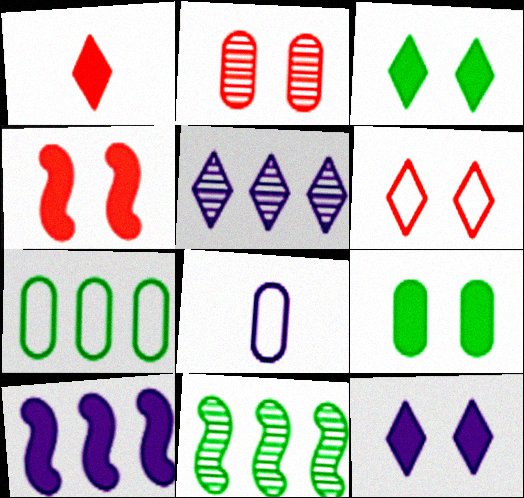[[1, 9, 10], 
[2, 4, 6], 
[4, 9, 12]]